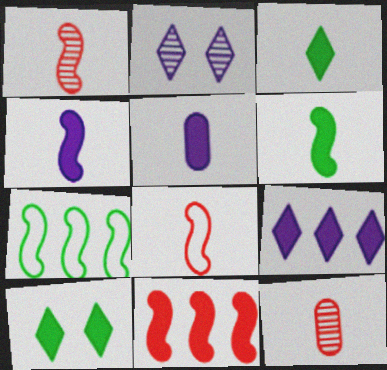[[5, 10, 11]]